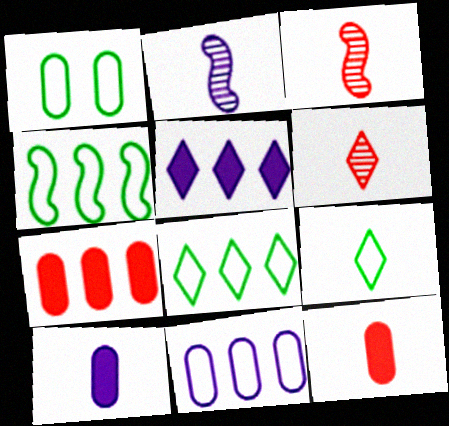[[1, 3, 5], 
[1, 4, 9], 
[2, 9, 12], 
[3, 9, 10]]